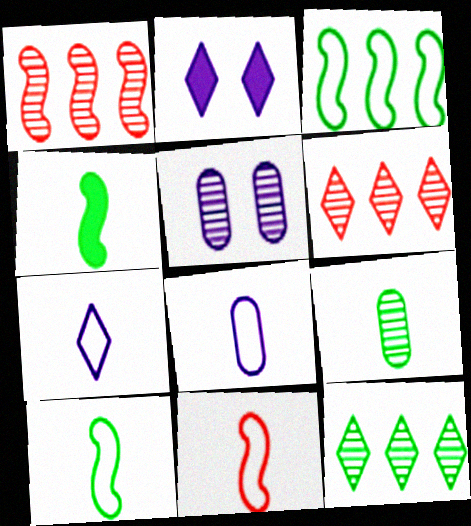[]